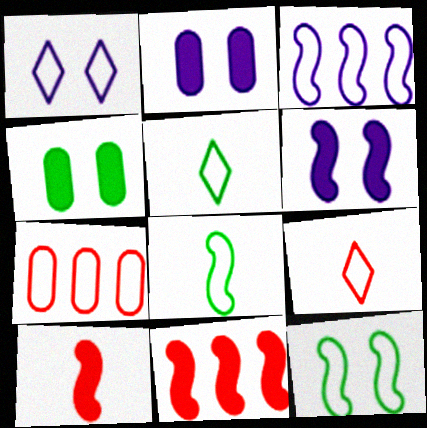[[1, 7, 8]]